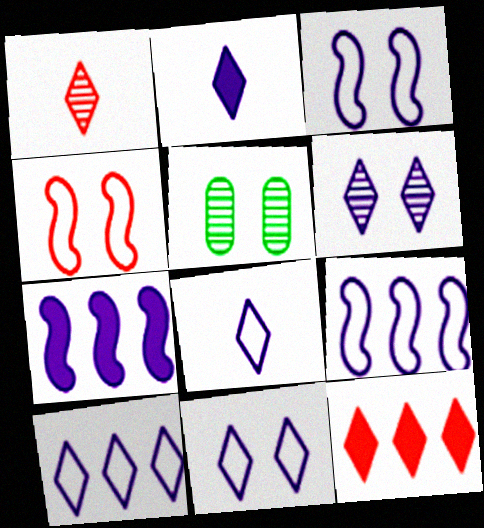[[2, 6, 10], 
[8, 10, 11]]